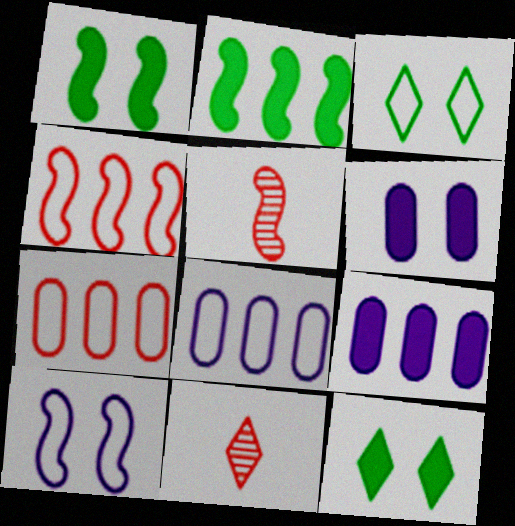[[1, 8, 11], 
[2, 5, 10], 
[3, 5, 9], 
[5, 8, 12]]